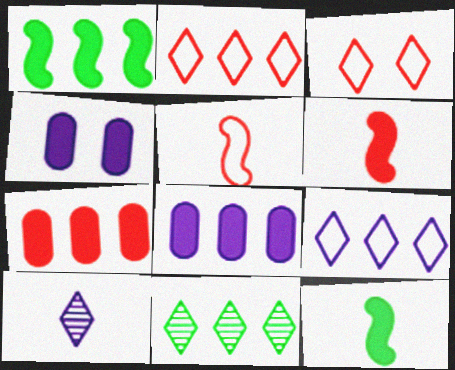[[4, 5, 11]]